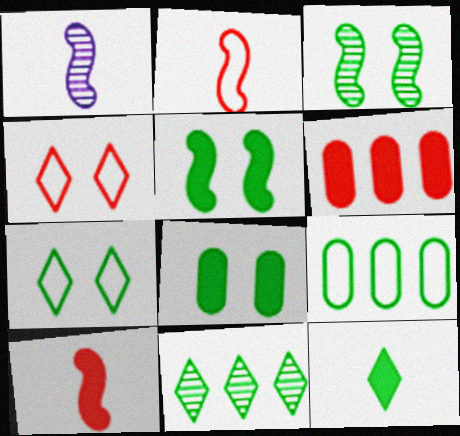[[1, 6, 7], 
[3, 7, 8], 
[3, 9, 12], 
[7, 11, 12]]